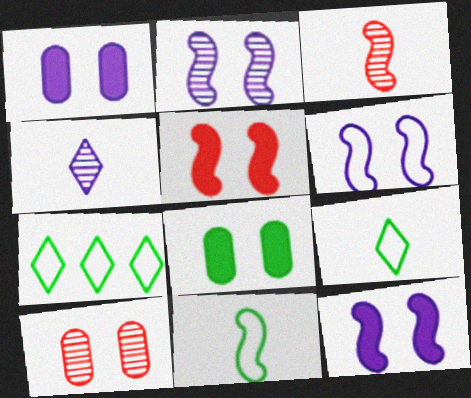[[1, 3, 7], 
[2, 6, 12]]